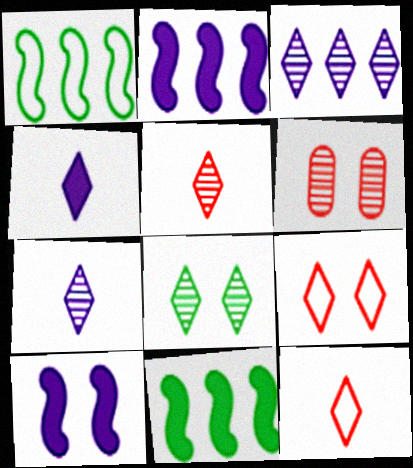[[1, 4, 6], 
[3, 5, 8]]